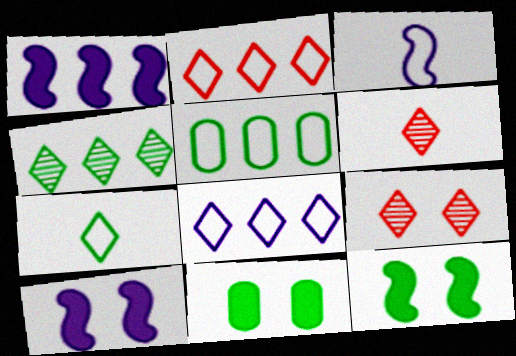[[5, 6, 10]]